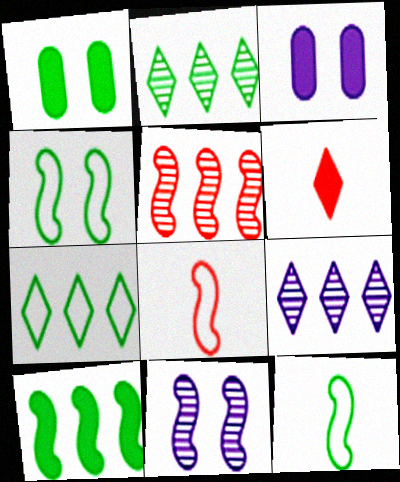[[1, 2, 12], 
[1, 8, 9], 
[2, 3, 8], 
[3, 6, 10], 
[8, 10, 11]]